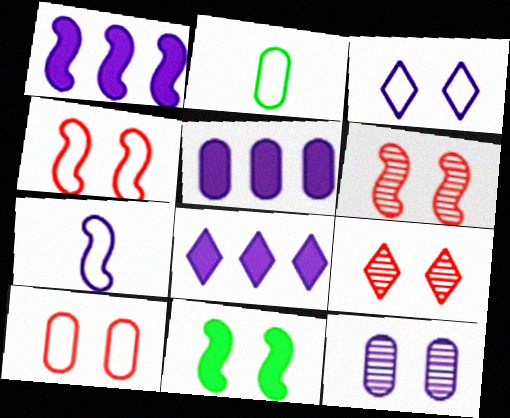[[1, 2, 9], 
[1, 5, 8], 
[2, 6, 8], 
[7, 8, 12]]